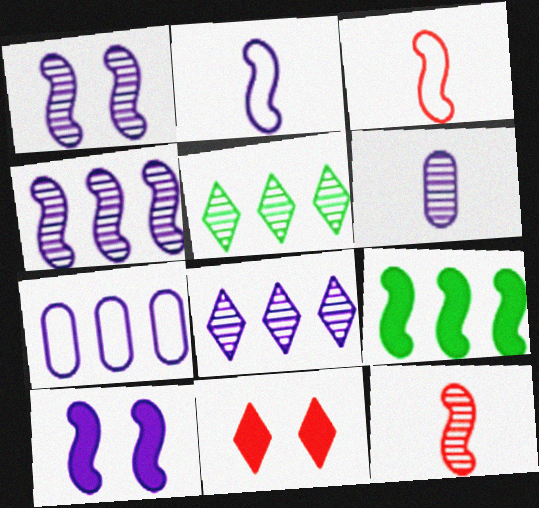[[1, 3, 9], 
[1, 6, 8], 
[2, 4, 10]]